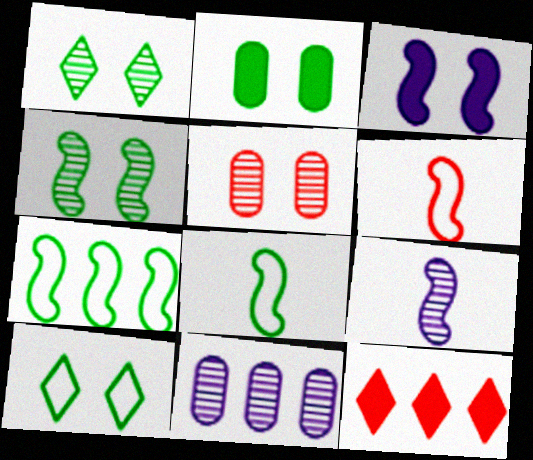[[2, 4, 10], 
[3, 5, 10], 
[5, 6, 12], 
[7, 11, 12]]